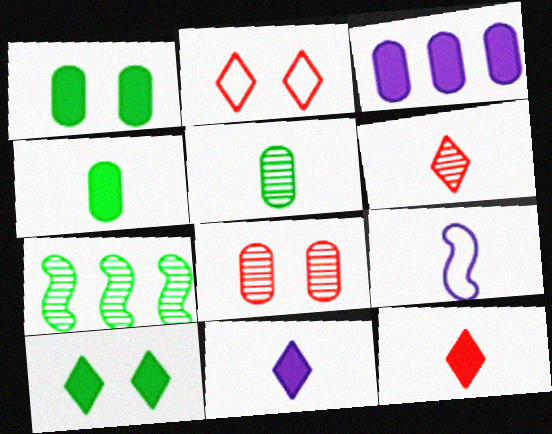[[4, 6, 9], 
[5, 9, 12]]